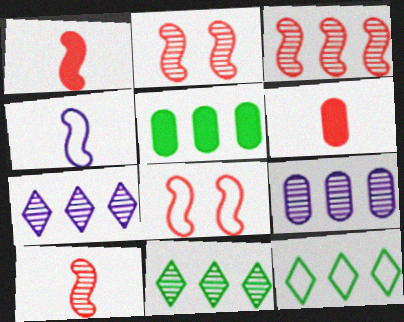[[1, 3, 8], 
[2, 3, 10], 
[3, 9, 11]]